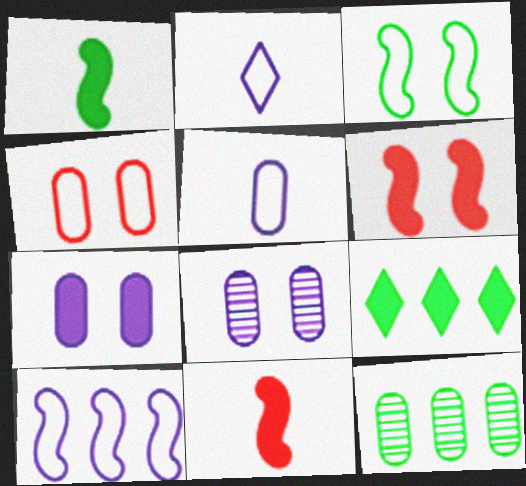[[2, 6, 12], 
[7, 9, 11]]